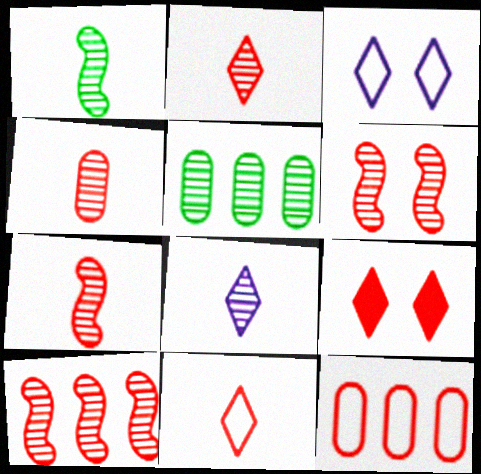[[1, 4, 8], 
[2, 4, 7], 
[5, 6, 8], 
[6, 7, 10], 
[7, 9, 12]]